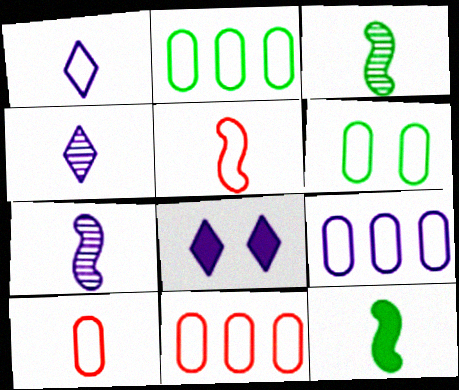[[2, 9, 11], 
[3, 8, 11], 
[4, 10, 12], 
[5, 7, 12], 
[6, 9, 10], 
[7, 8, 9]]